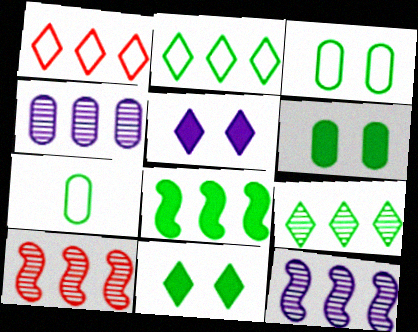[[1, 4, 8], 
[4, 9, 10], 
[5, 7, 10]]